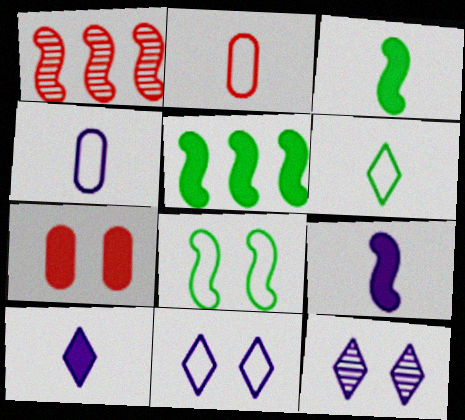[[1, 8, 9], 
[2, 5, 12], 
[5, 7, 10], 
[7, 8, 12]]